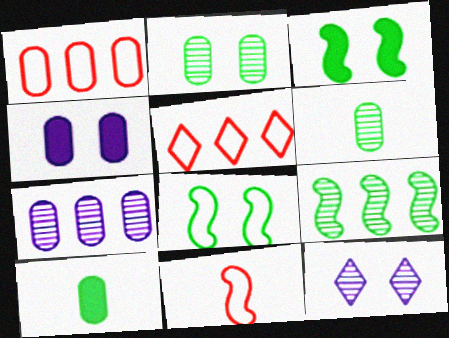[[1, 4, 6]]